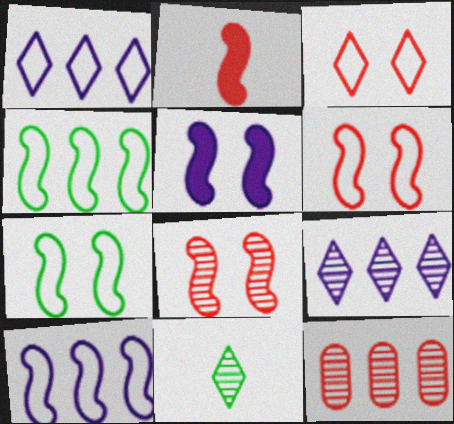[[2, 3, 12], 
[5, 7, 8]]